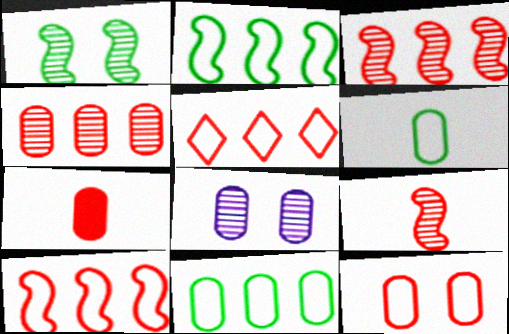[[4, 7, 12], 
[7, 8, 11]]